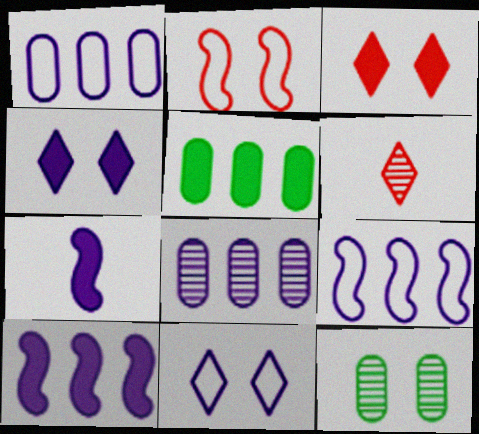[[2, 4, 12], 
[3, 5, 7], 
[7, 8, 11]]